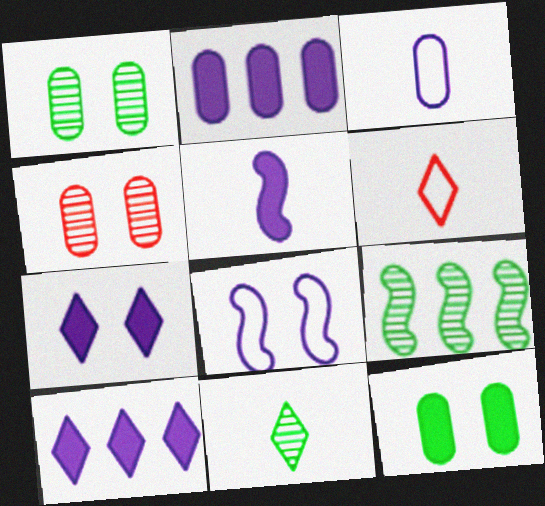[[1, 9, 11], 
[2, 5, 7]]